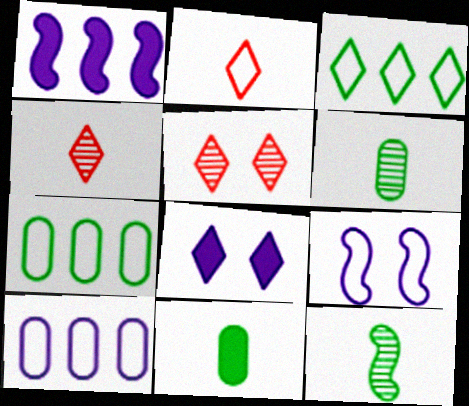[[2, 7, 9], 
[3, 4, 8]]